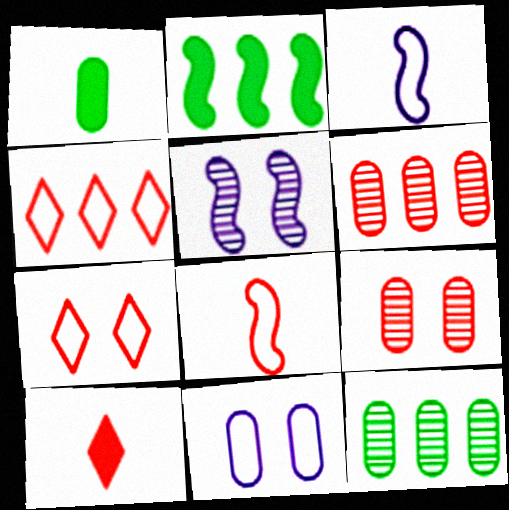[[1, 4, 5], 
[1, 6, 11], 
[2, 5, 8]]